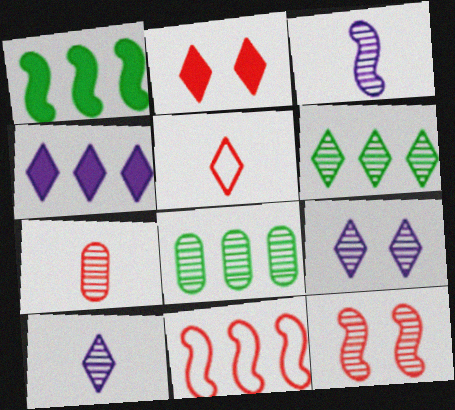[[2, 7, 11], 
[4, 8, 11], 
[8, 10, 12]]